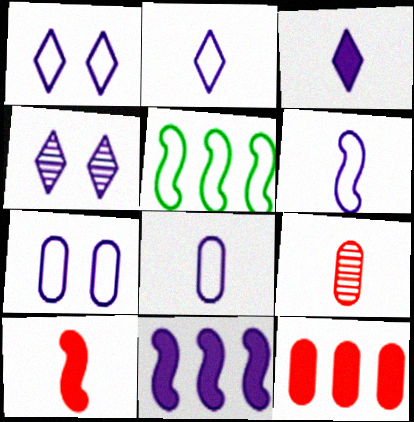[[2, 6, 8], 
[4, 8, 11]]